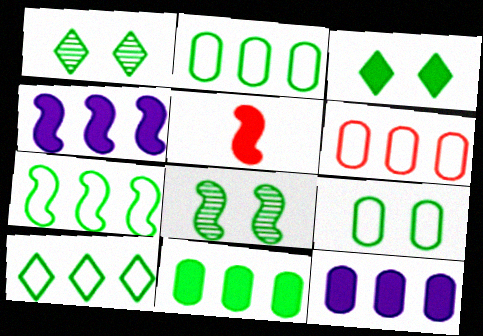[[2, 7, 10], 
[3, 5, 12], 
[3, 8, 9]]